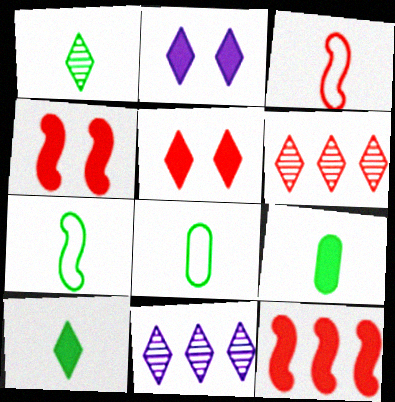[[1, 7, 9], 
[2, 9, 12], 
[4, 8, 11]]